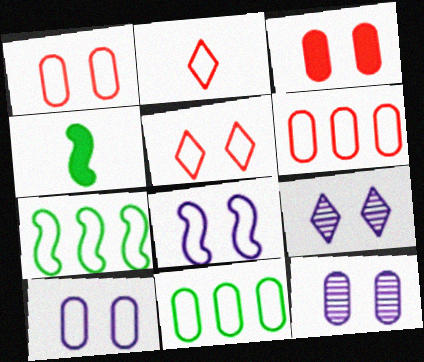[[2, 7, 10], 
[2, 8, 11], 
[4, 6, 9]]